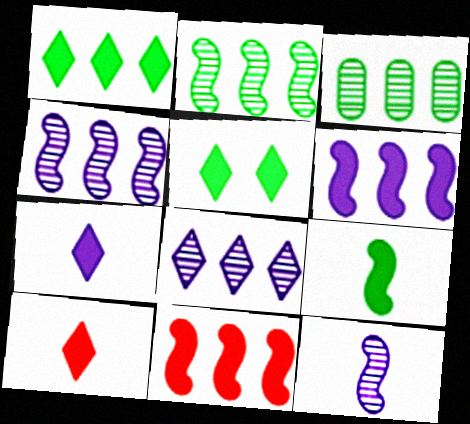[]